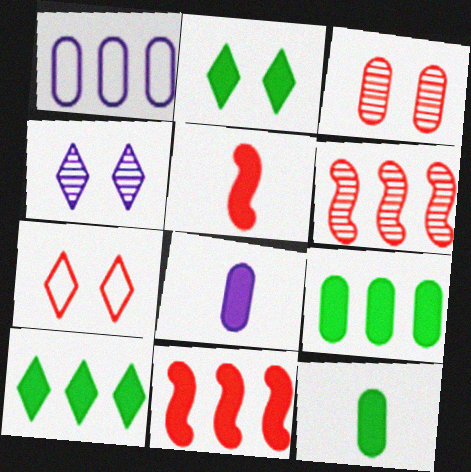[[1, 3, 12], 
[1, 6, 10], 
[2, 4, 7], 
[2, 8, 11]]